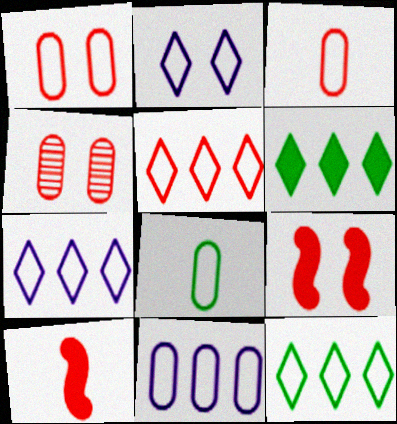[[1, 8, 11], 
[4, 5, 10], 
[5, 7, 12]]